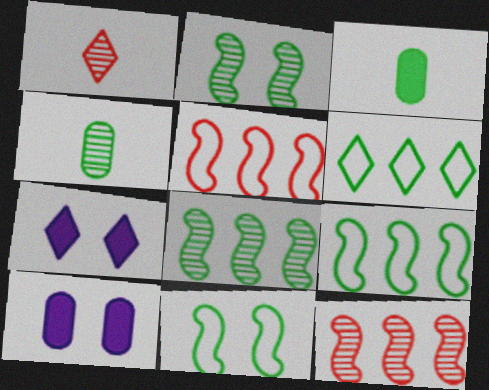[[1, 6, 7], 
[1, 9, 10], 
[2, 3, 6], 
[4, 5, 7]]